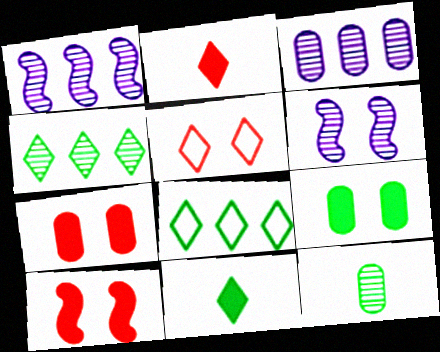[[5, 6, 9]]